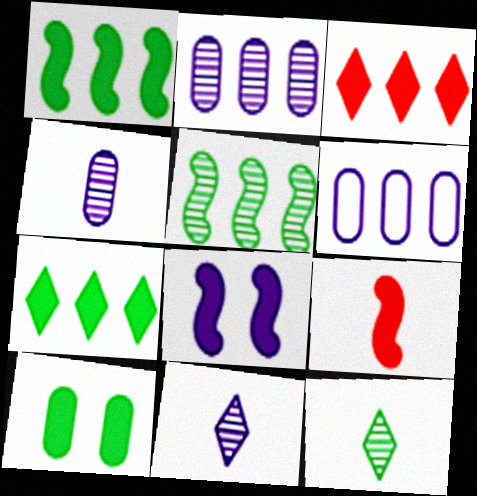[[1, 8, 9], 
[3, 5, 6], 
[6, 8, 11]]